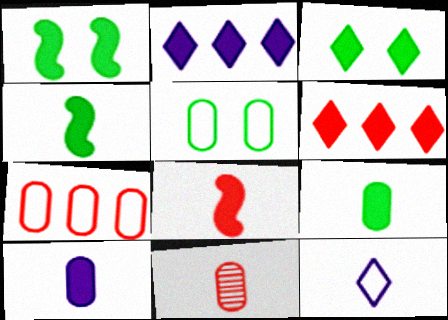[[1, 6, 10], 
[4, 11, 12]]